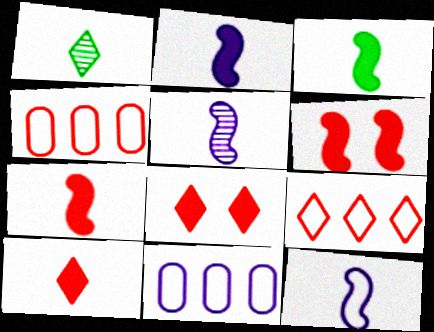[[1, 6, 11], 
[2, 3, 7], 
[2, 5, 12]]